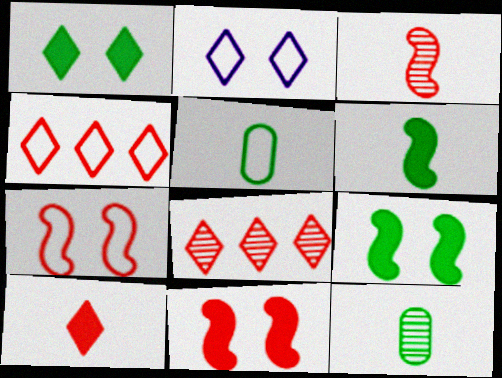[]